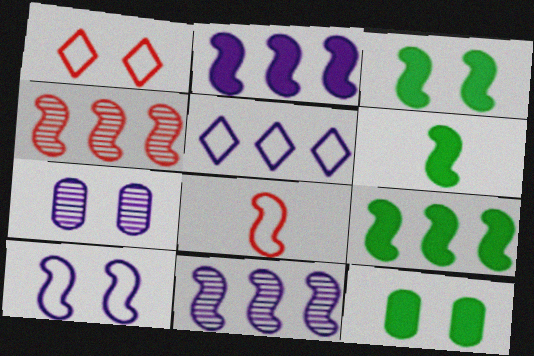[[1, 3, 7], 
[3, 6, 9], 
[3, 8, 11], 
[4, 6, 10]]